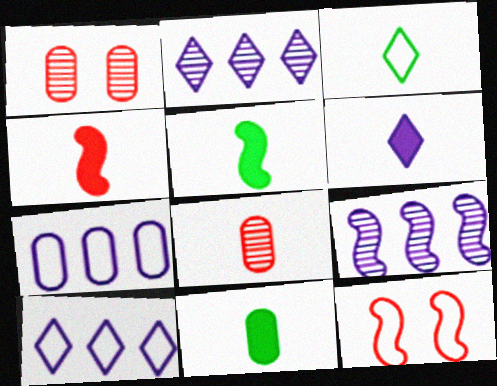[[1, 5, 10], 
[1, 7, 11], 
[2, 11, 12], 
[3, 7, 12], 
[4, 6, 11], 
[5, 9, 12]]